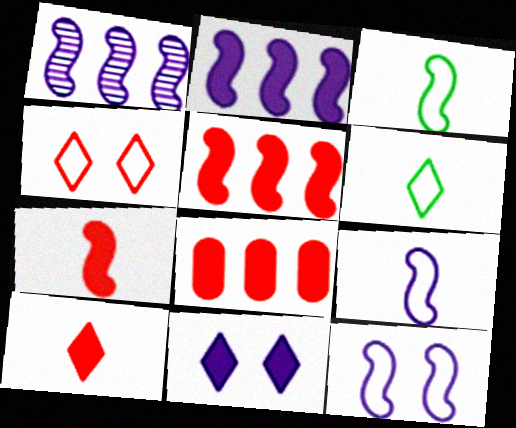[]